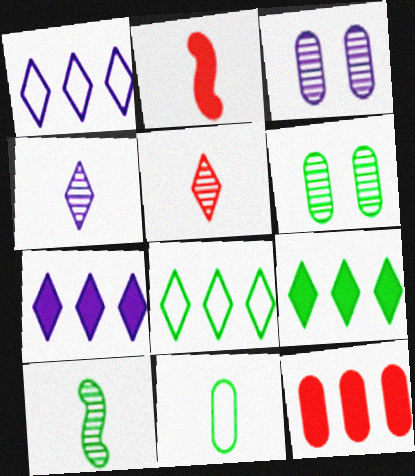[[1, 2, 6], 
[2, 3, 8], 
[2, 4, 11], 
[3, 11, 12]]